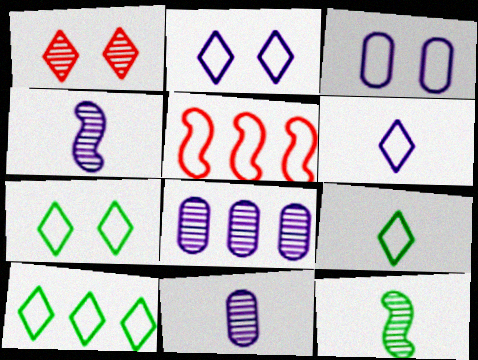[[1, 8, 12], 
[3, 5, 9], 
[7, 9, 10]]